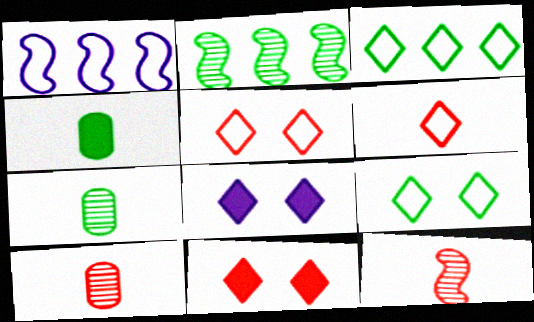[[1, 7, 11], 
[2, 4, 9]]